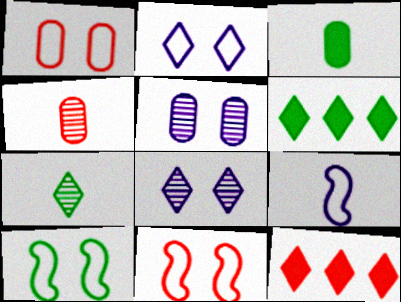[[1, 2, 10], 
[2, 7, 12], 
[4, 11, 12]]